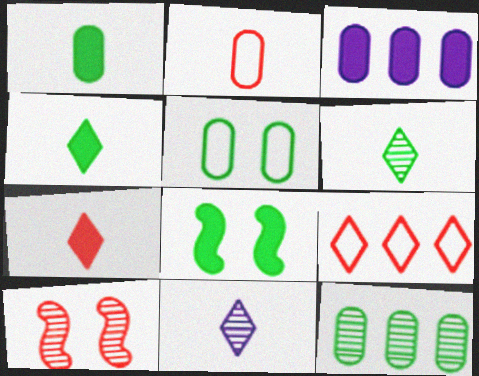[[1, 5, 12], 
[3, 7, 8], 
[10, 11, 12]]